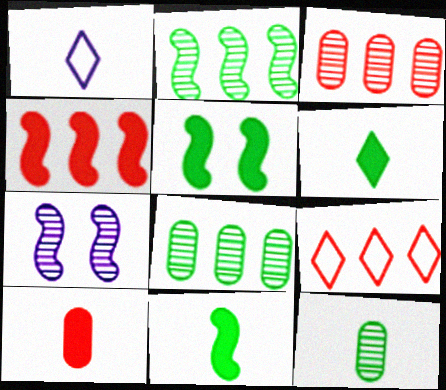[[1, 3, 5], 
[3, 4, 9]]